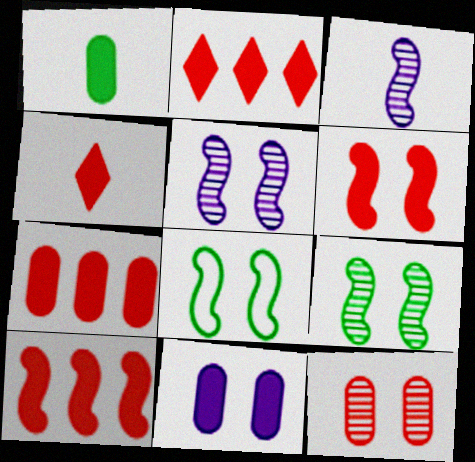[[1, 7, 11], 
[2, 7, 10], 
[3, 8, 10], 
[4, 6, 7], 
[5, 6, 8]]